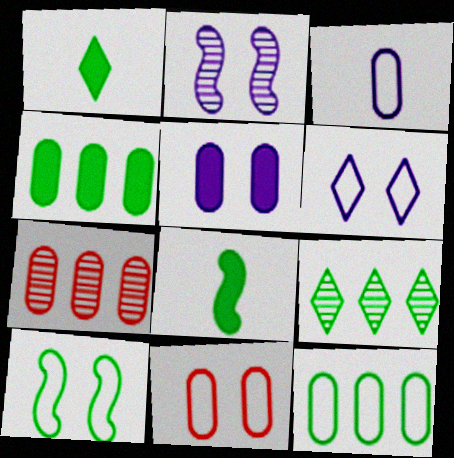[[2, 5, 6], 
[3, 11, 12], 
[6, 7, 8], 
[6, 10, 11]]